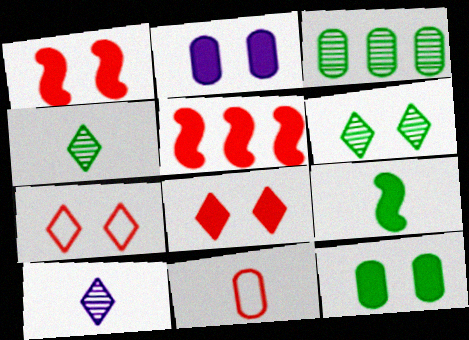[[2, 3, 11], 
[9, 10, 11]]